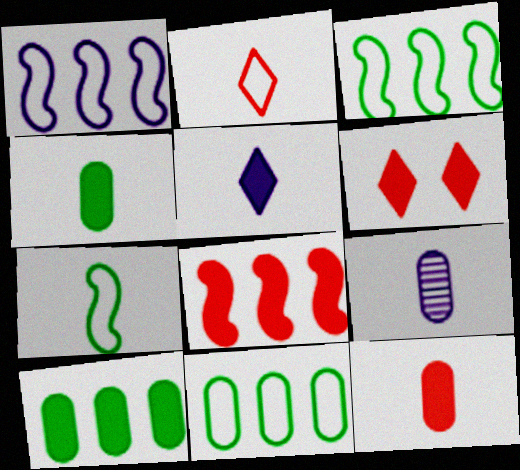[[3, 6, 9], 
[6, 8, 12]]